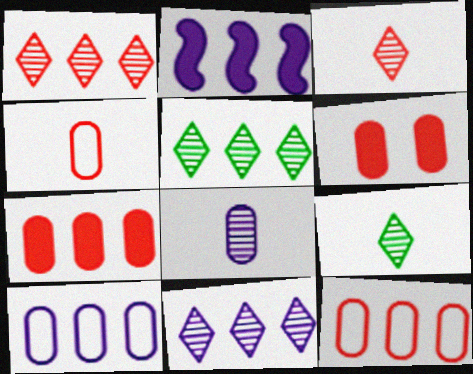[[1, 5, 11], 
[2, 5, 12], 
[2, 10, 11]]